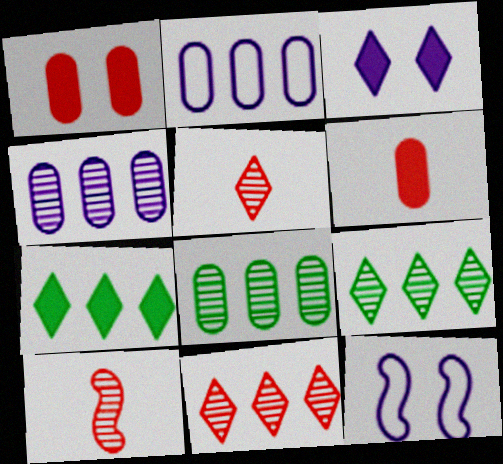[[6, 9, 12]]